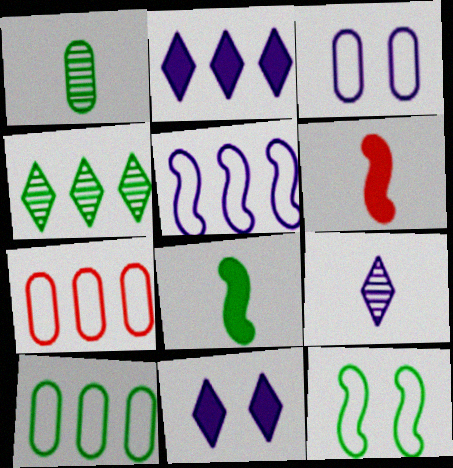[[3, 4, 6]]